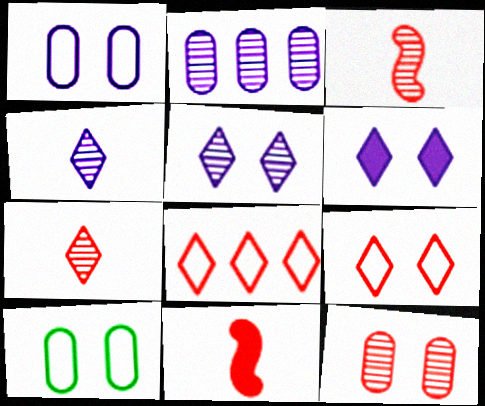[[8, 11, 12]]